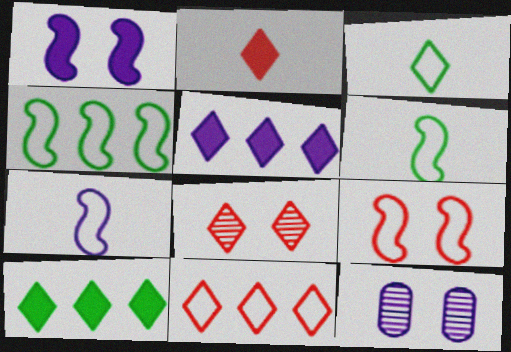[[2, 4, 12], 
[2, 8, 11], 
[3, 5, 8], 
[4, 7, 9], 
[5, 7, 12]]